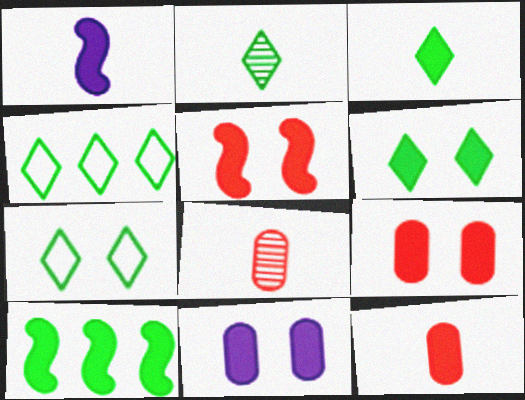[[1, 3, 12], 
[1, 5, 10], 
[2, 4, 6], 
[5, 6, 11]]